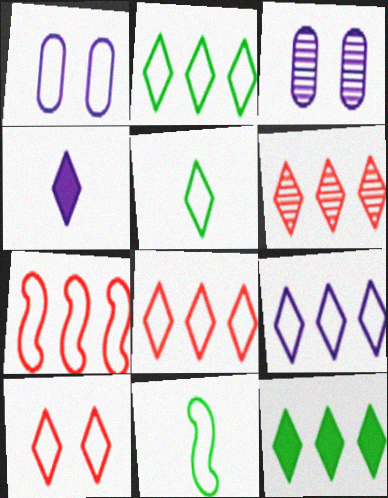[[1, 5, 7], 
[1, 8, 11], 
[2, 8, 9], 
[5, 9, 10], 
[6, 9, 12]]